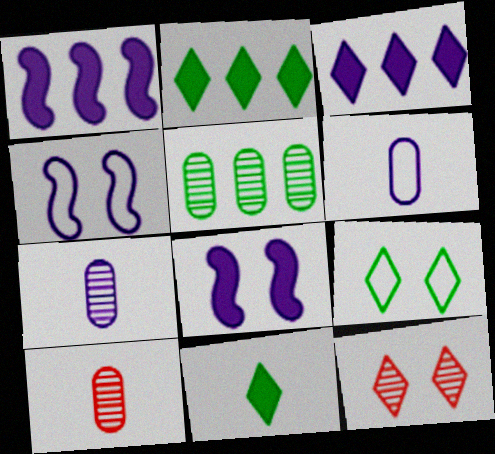[[1, 9, 10], 
[2, 4, 10], 
[3, 4, 7]]